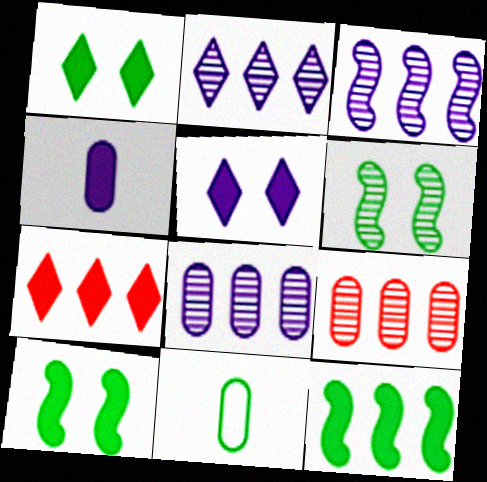[[2, 3, 8], 
[4, 7, 10]]